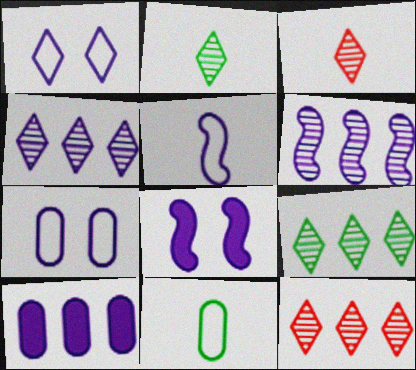[[4, 9, 12], 
[5, 6, 8], 
[8, 11, 12]]